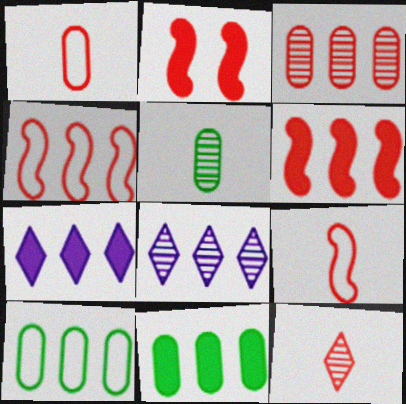[[4, 8, 11], 
[6, 7, 11], 
[6, 8, 10]]